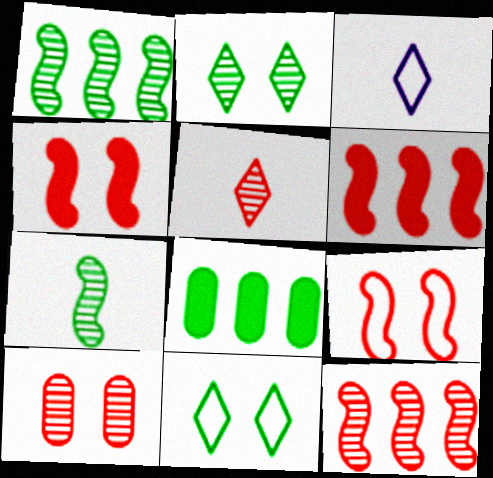[[5, 10, 12], 
[7, 8, 11]]